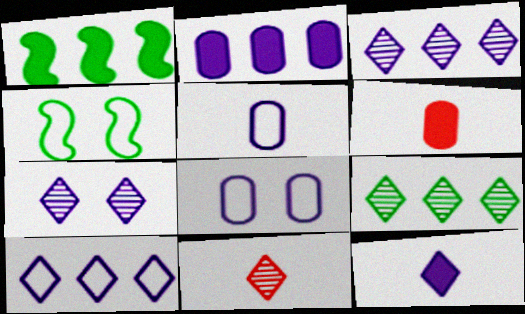[[1, 8, 11], 
[2, 4, 11], 
[3, 4, 6], 
[7, 9, 11], 
[7, 10, 12]]